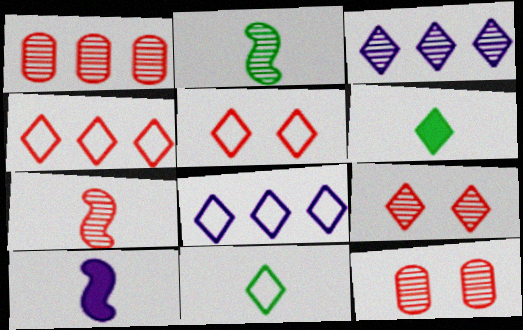[[1, 7, 9], 
[2, 3, 12], 
[3, 5, 6], 
[5, 8, 11], 
[6, 8, 9]]